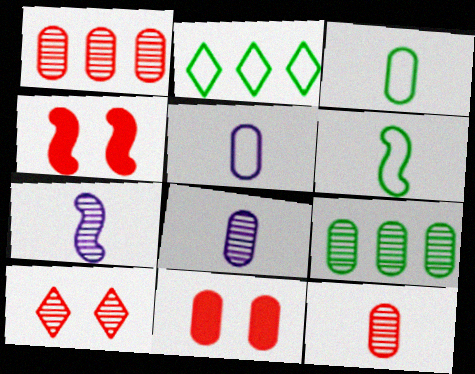[[2, 4, 8], 
[2, 7, 11], 
[5, 9, 11], 
[7, 9, 10]]